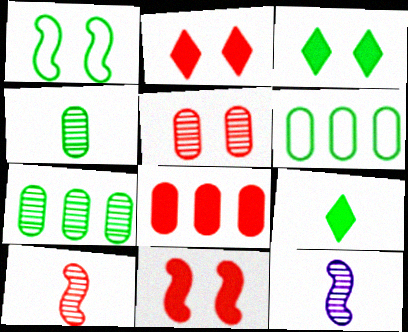[[1, 7, 9], 
[2, 6, 12]]